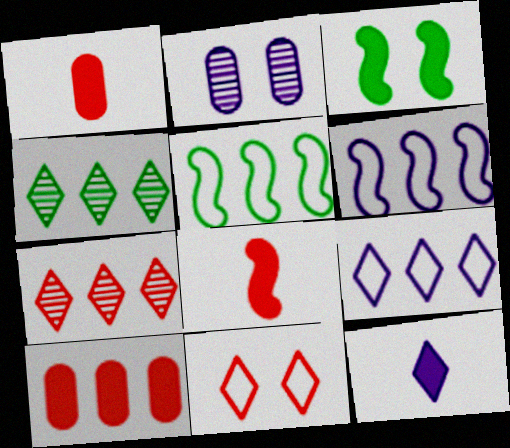[[2, 3, 11], 
[2, 6, 12], 
[3, 10, 12], 
[4, 6, 10], 
[4, 11, 12]]